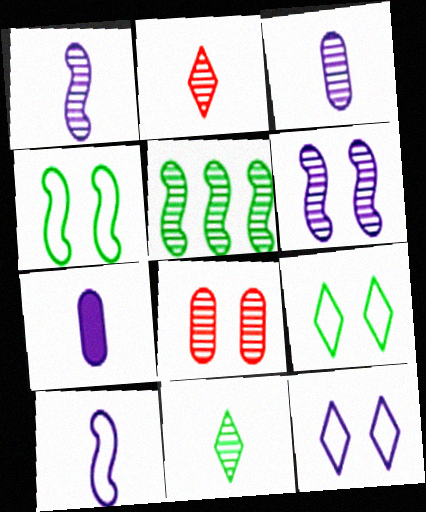[]